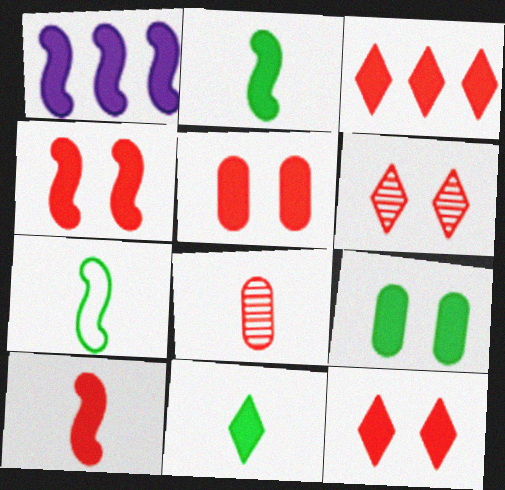[[1, 2, 4], 
[1, 5, 11], 
[3, 5, 10], 
[4, 5, 12]]